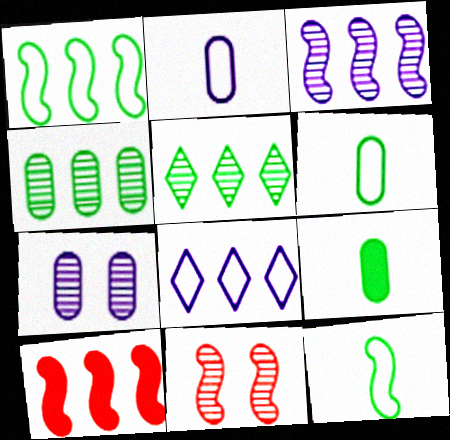[[1, 3, 10], 
[4, 8, 10], 
[8, 9, 11]]